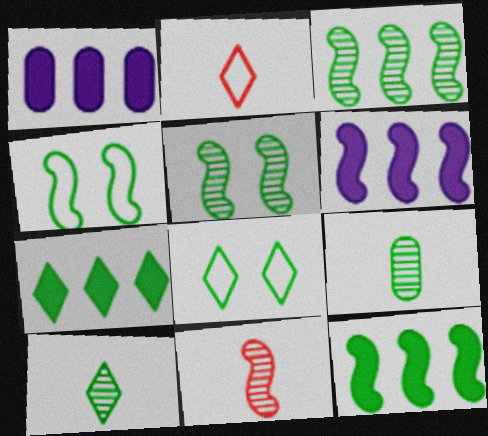[[1, 2, 5], 
[1, 8, 11], 
[4, 6, 11], 
[4, 7, 9], 
[7, 8, 10], 
[8, 9, 12]]